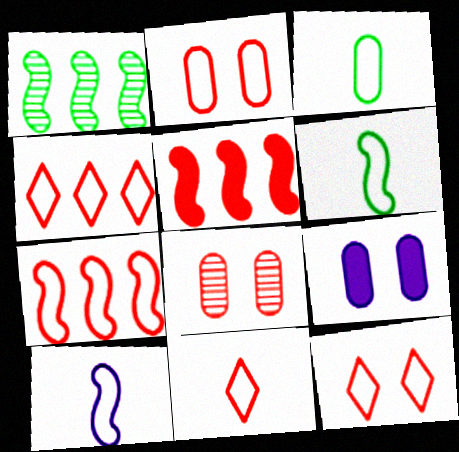[[1, 9, 11], 
[2, 7, 11], 
[3, 10, 11], 
[4, 11, 12], 
[5, 8, 11]]